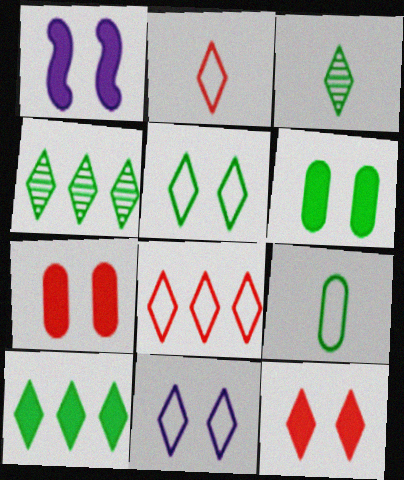[[1, 6, 12], 
[3, 5, 10]]